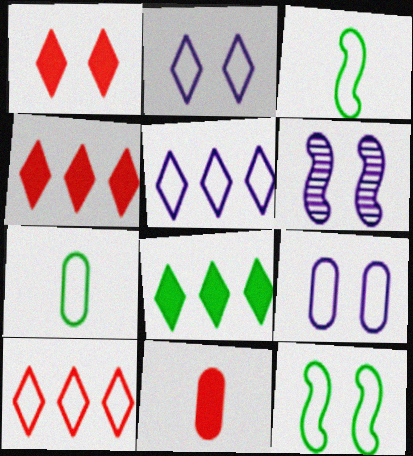[[3, 9, 10], 
[4, 6, 7]]